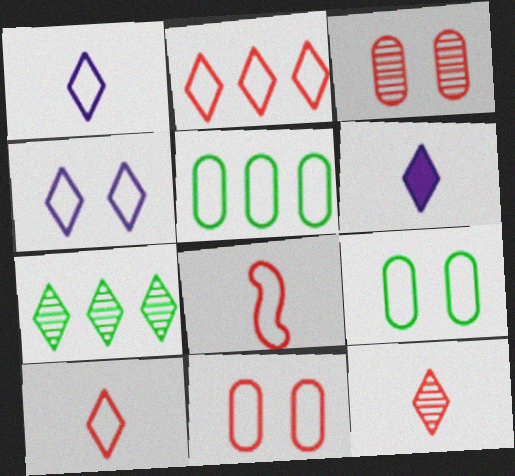[[2, 8, 11], 
[4, 5, 8]]